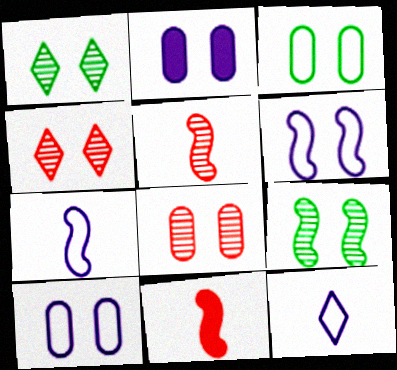[[2, 3, 8]]